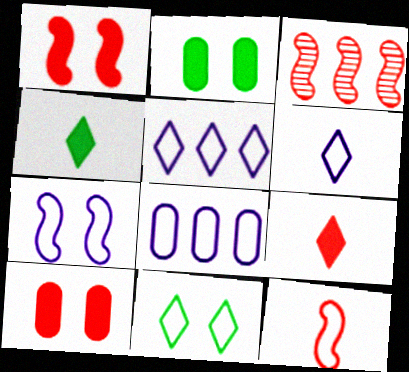[[1, 3, 12], 
[2, 3, 6], 
[6, 7, 8], 
[8, 11, 12]]